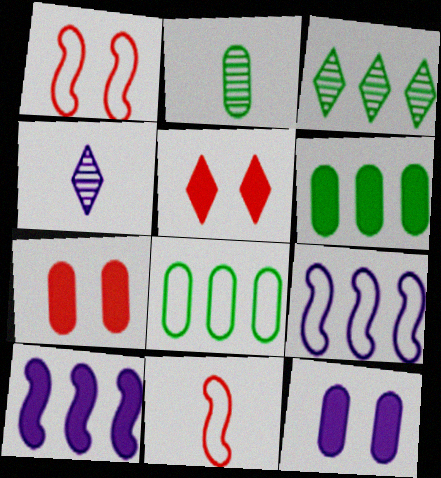[[1, 4, 6], 
[2, 5, 9], 
[3, 11, 12], 
[4, 9, 12]]